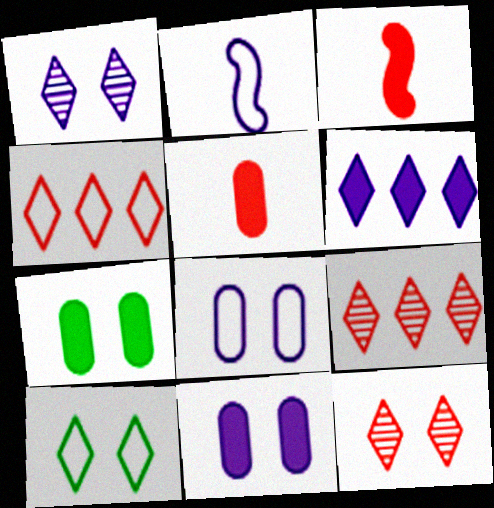[[2, 7, 9], 
[3, 6, 7]]